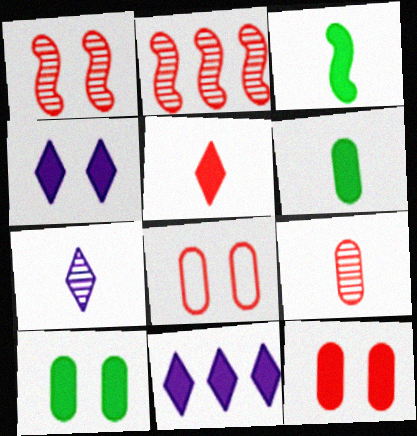[[2, 5, 8], 
[3, 11, 12]]